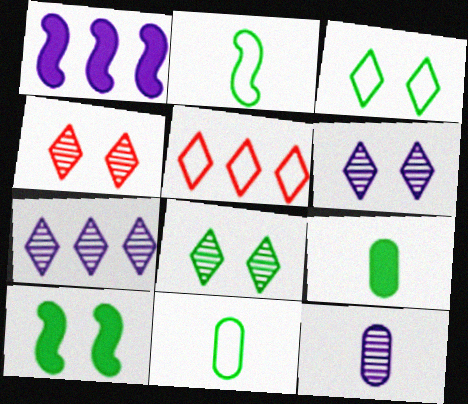[[1, 4, 11], 
[4, 6, 8], 
[5, 10, 12]]